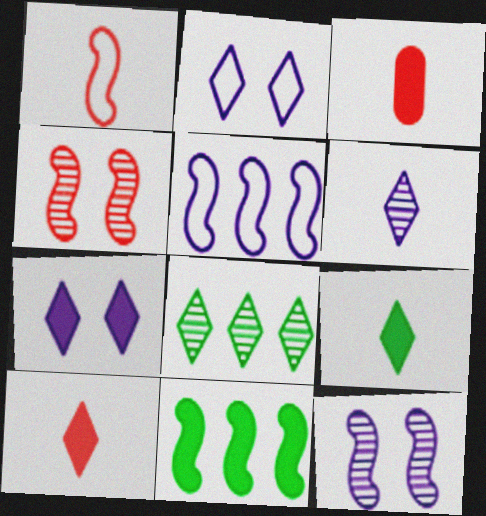[[1, 11, 12], 
[2, 8, 10], 
[3, 7, 11]]